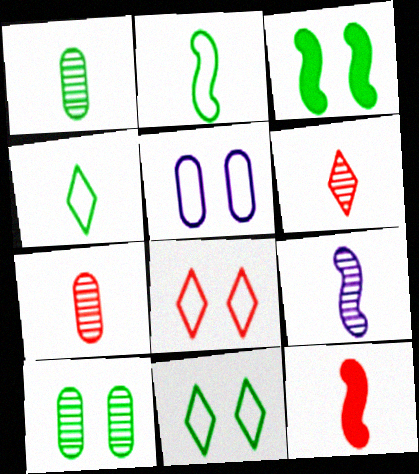[[1, 6, 9], 
[2, 9, 12], 
[3, 10, 11]]